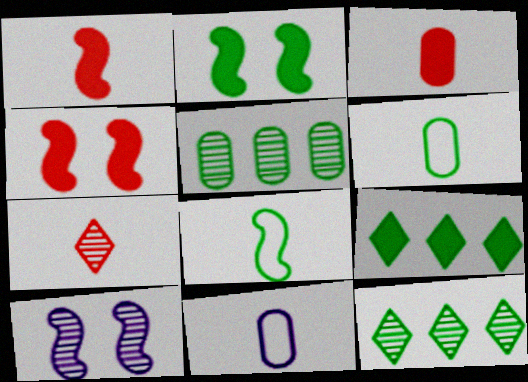[[2, 6, 12], 
[4, 11, 12], 
[5, 7, 10]]